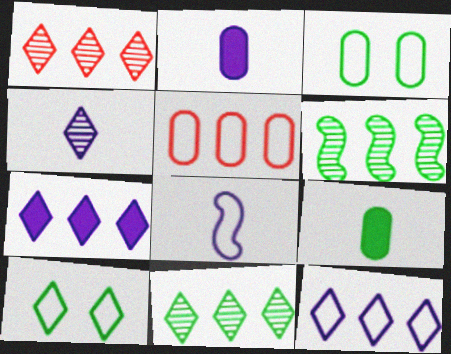[[2, 4, 8], 
[5, 6, 7], 
[5, 8, 10], 
[6, 9, 10]]